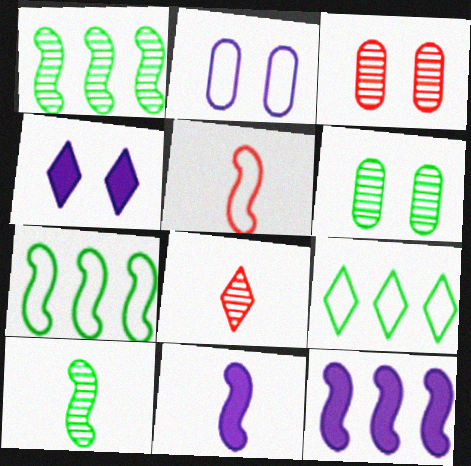[[2, 5, 9], 
[3, 9, 11], 
[4, 8, 9], 
[5, 10, 11]]